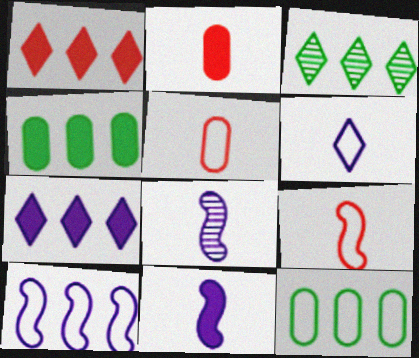[]